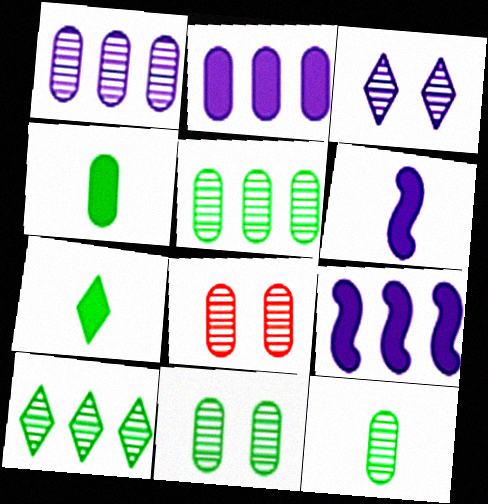[[1, 8, 12], 
[5, 11, 12]]